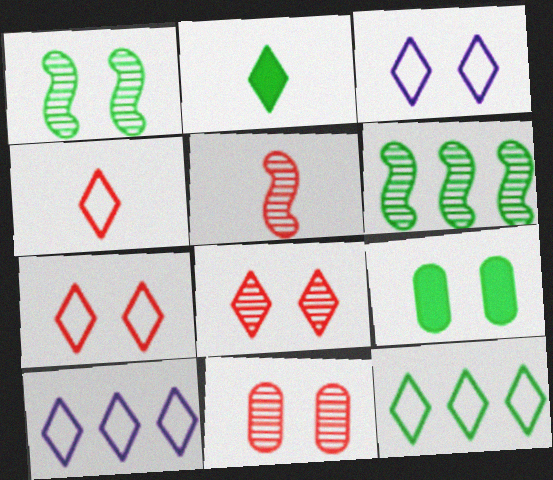[[2, 8, 10], 
[3, 4, 12], 
[5, 9, 10]]